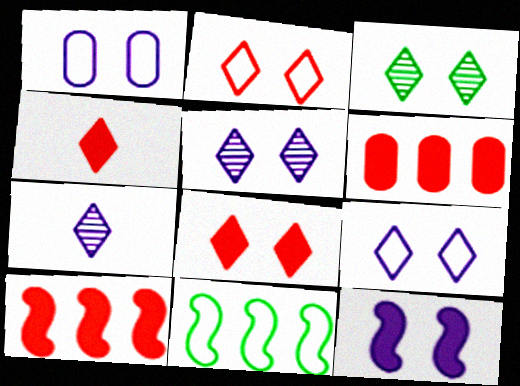[[1, 5, 12], 
[3, 8, 9]]